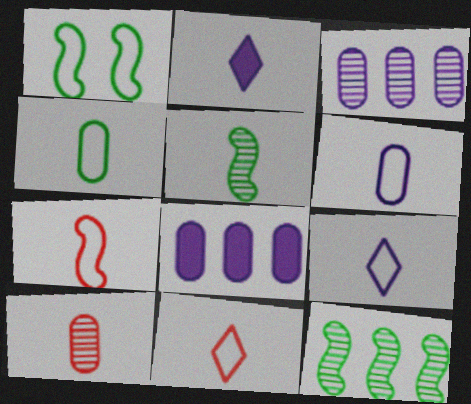[[4, 7, 9]]